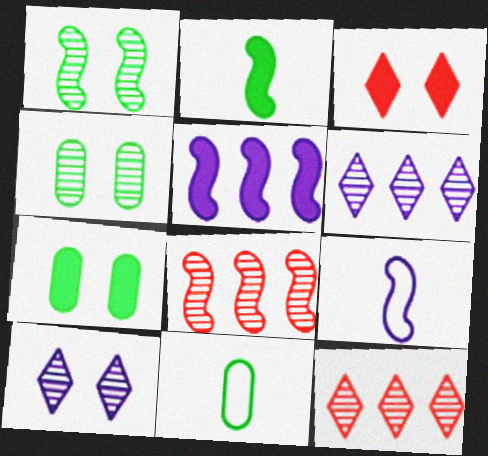[[7, 9, 12]]